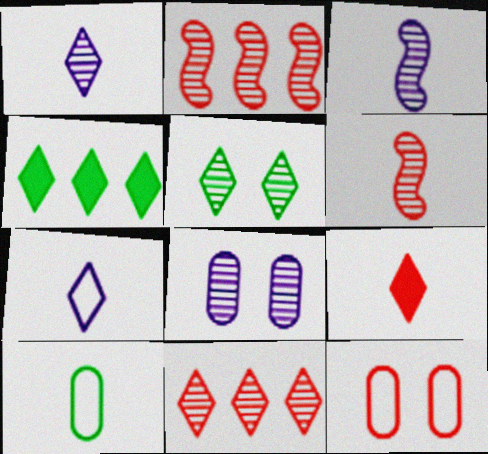[[1, 5, 11], 
[2, 9, 12], 
[3, 4, 12], 
[3, 9, 10]]